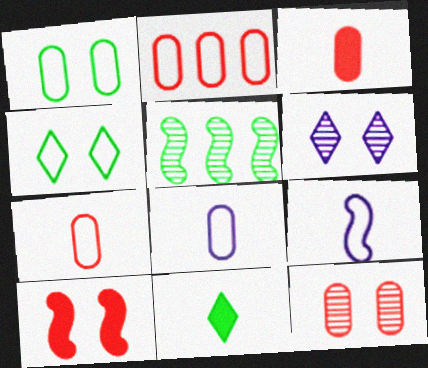[[1, 2, 8], 
[1, 5, 11], 
[1, 6, 10], 
[2, 3, 12], 
[2, 4, 9], 
[5, 9, 10]]